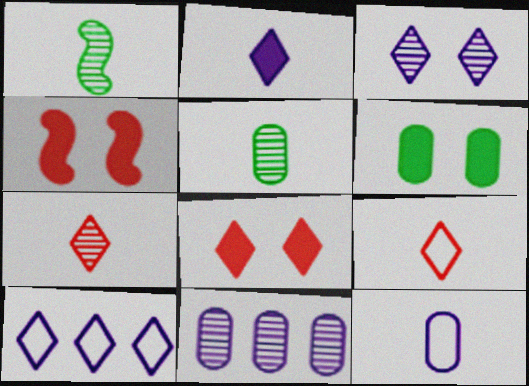[[2, 3, 10], 
[4, 5, 10]]